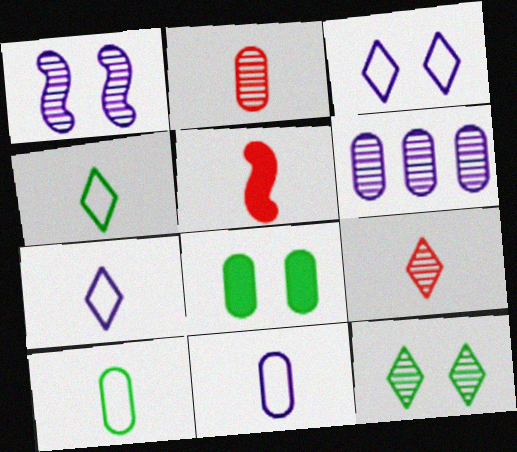[]